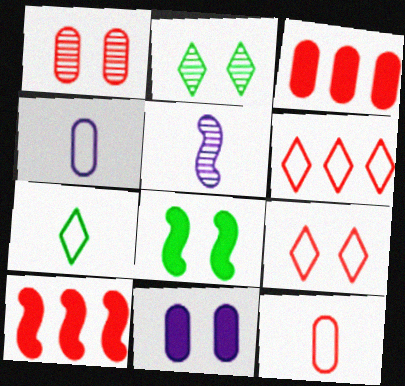[[1, 3, 12], 
[2, 4, 10]]